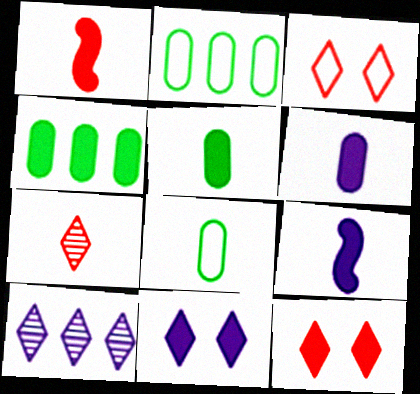[[1, 4, 11], 
[4, 9, 12], 
[7, 8, 9]]